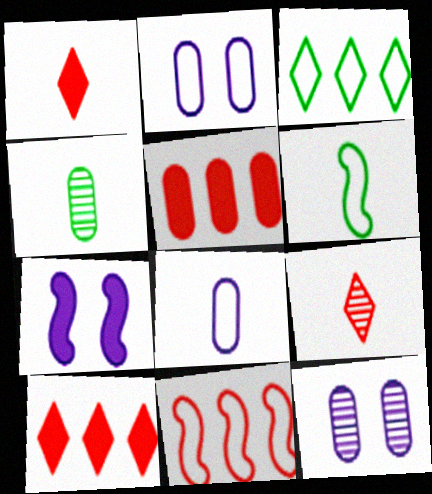[[2, 4, 5], 
[6, 10, 12]]